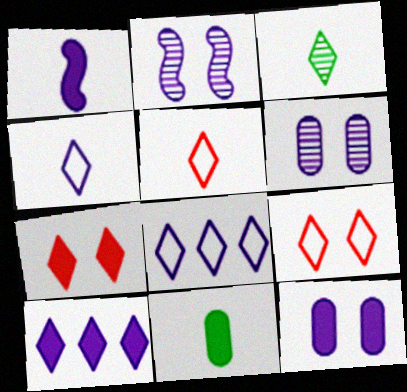[[1, 6, 8], 
[1, 10, 12], 
[3, 7, 8], 
[3, 9, 10]]